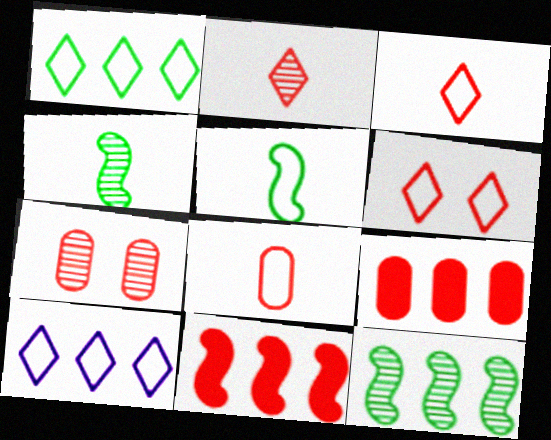[[3, 7, 11], 
[7, 8, 9], 
[9, 10, 12]]